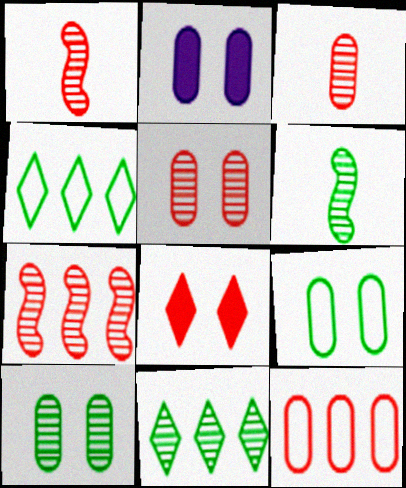[[1, 2, 4], 
[1, 8, 12], 
[2, 5, 9], 
[6, 10, 11]]